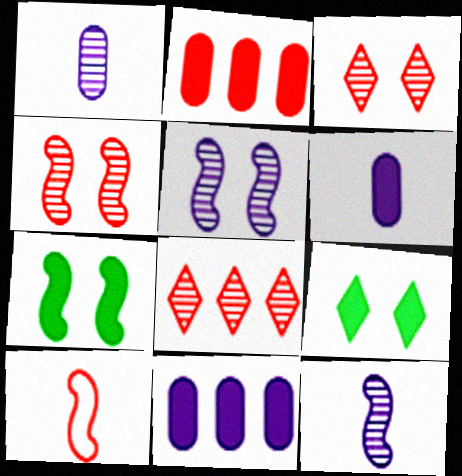[[2, 3, 10]]